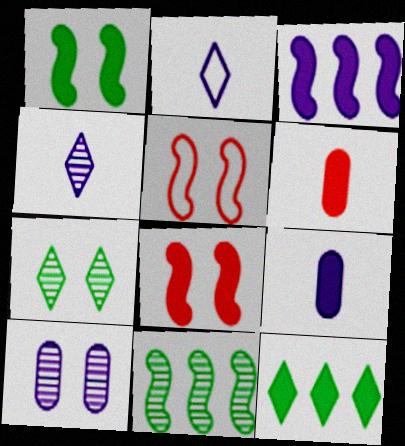[[2, 3, 10], 
[8, 9, 12]]